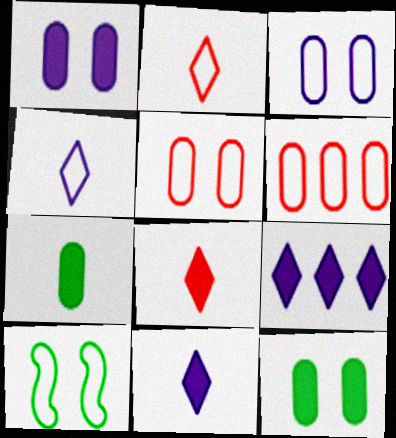[[4, 6, 10]]